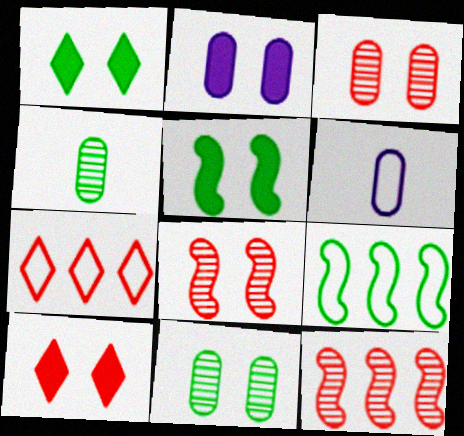[[1, 4, 9], 
[1, 6, 12], 
[2, 5, 10]]